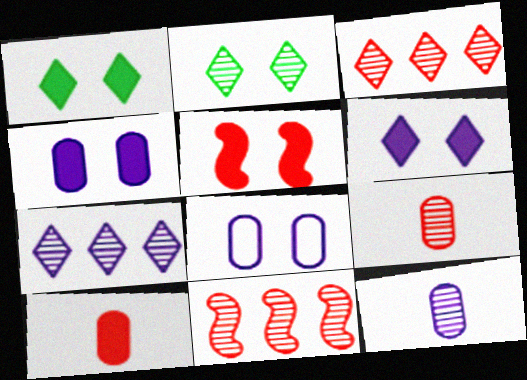[[1, 4, 5], 
[2, 5, 8], 
[2, 11, 12]]